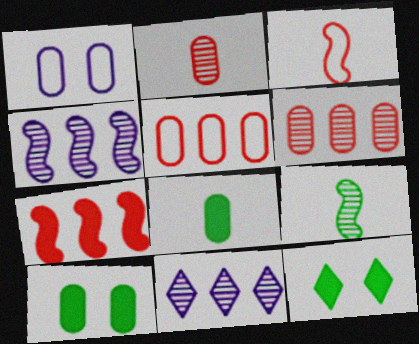[[1, 6, 8], 
[3, 10, 11]]